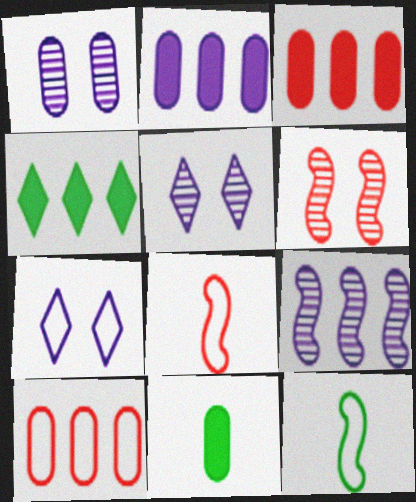[[1, 4, 8], 
[1, 10, 11], 
[3, 5, 12], 
[4, 9, 10], 
[7, 10, 12]]